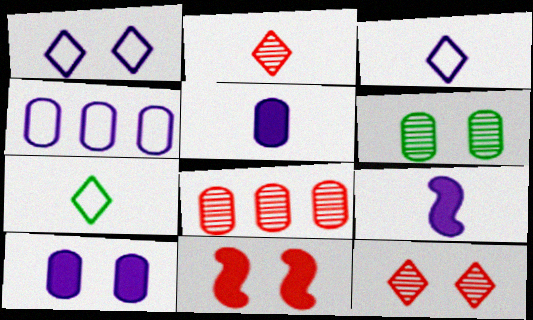[[1, 6, 11]]